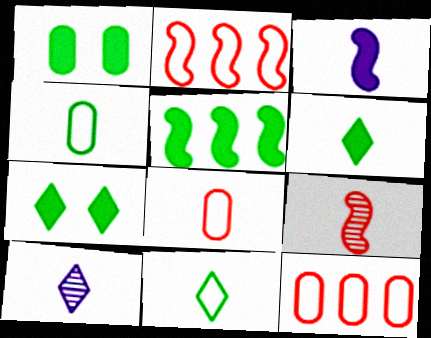[[1, 2, 10], 
[1, 5, 6]]